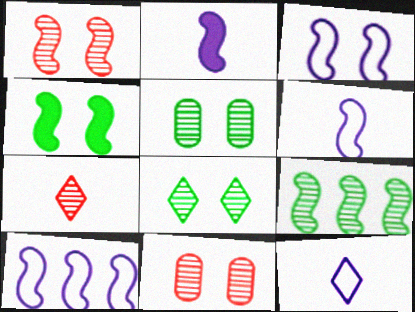[[1, 3, 4], 
[3, 6, 10]]